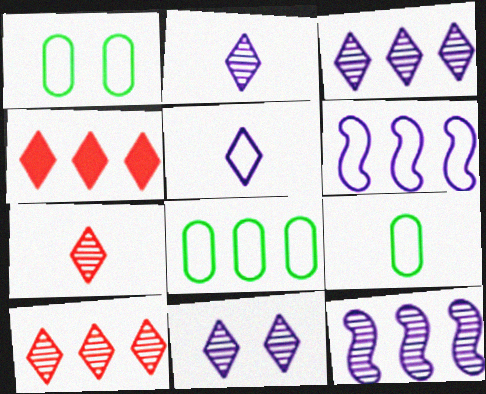[[1, 8, 9], 
[2, 3, 11], 
[4, 8, 12]]